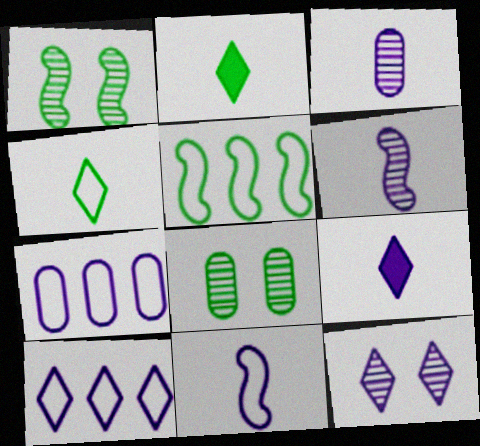[[2, 5, 8], 
[3, 9, 11], 
[9, 10, 12]]